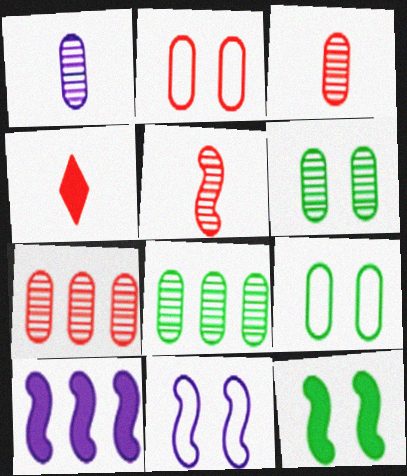[[1, 6, 7], 
[4, 8, 11]]